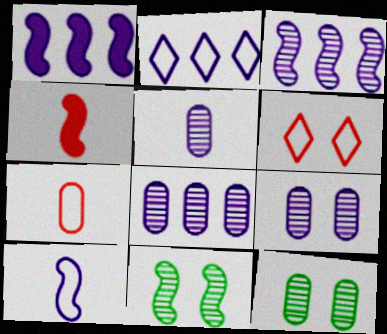[[1, 2, 8], 
[2, 4, 12], 
[5, 8, 9]]